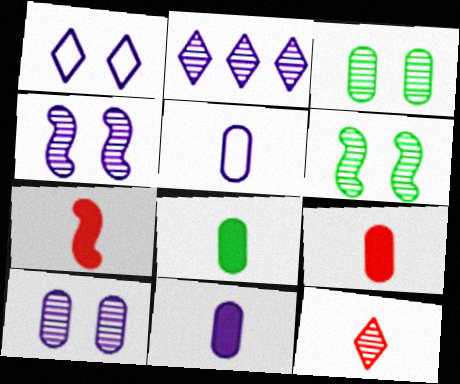[[8, 9, 11]]